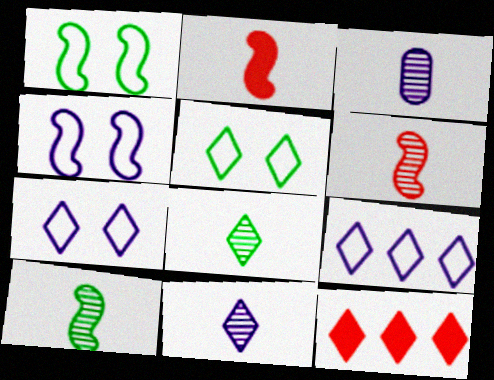[[1, 3, 12], 
[3, 6, 8], 
[5, 11, 12], 
[7, 8, 12]]